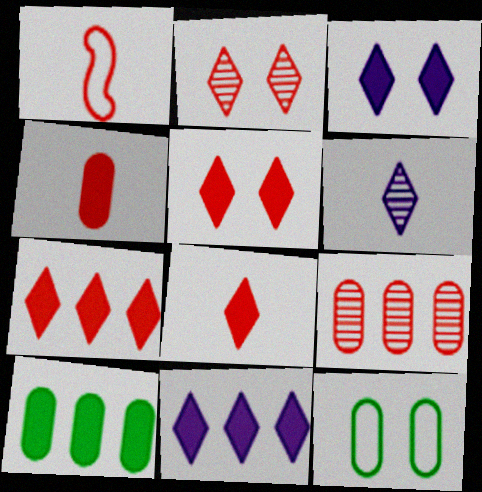[[1, 5, 9], 
[5, 7, 8]]